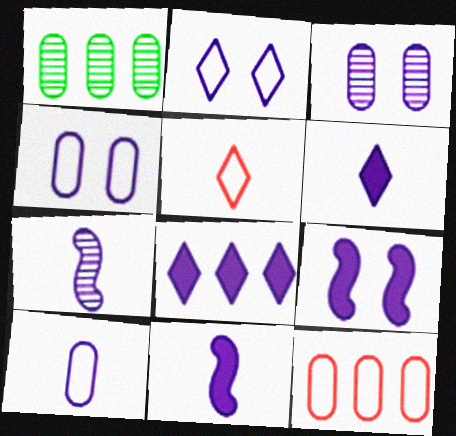[[1, 5, 9], 
[2, 3, 9], 
[4, 7, 8], 
[6, 7, 10]]